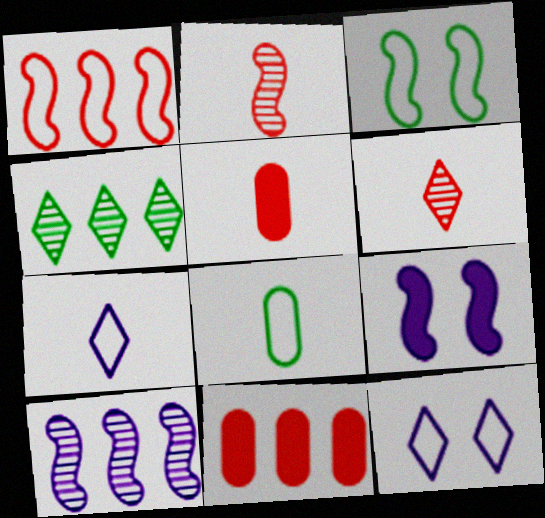[[1, 8, 12]]